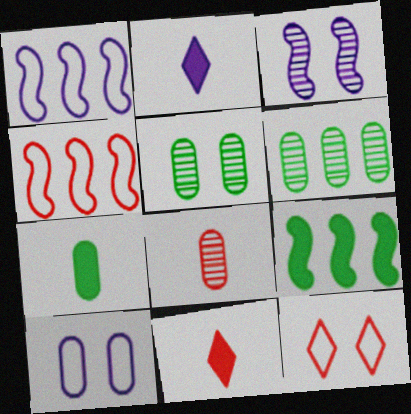[[1, 5, 11], 
[2, 4, 5]]